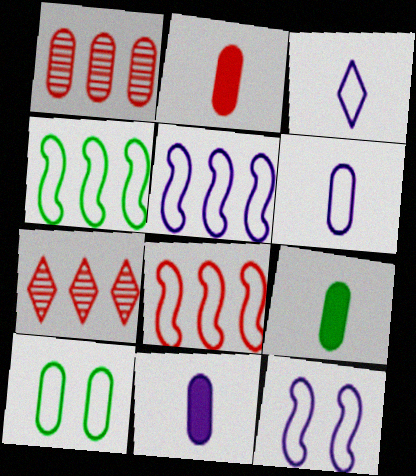[[1, 10, 11], 
[2, 9, 11], 
[3, 8, 10], 
[4, 5, 8], 
[7, 9, 12]]